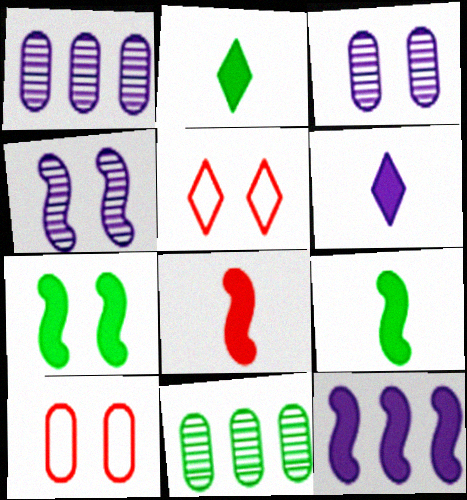[[1, 5, 9], 
[3, 5, 7], 
[7, 8, 12]]